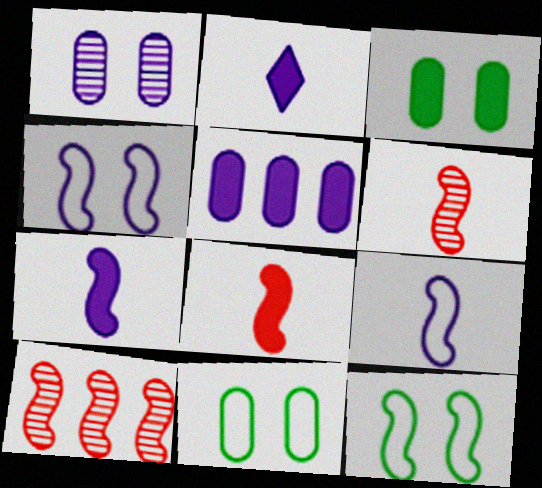[[2, 10, 11], 
[7, 10, 12]]